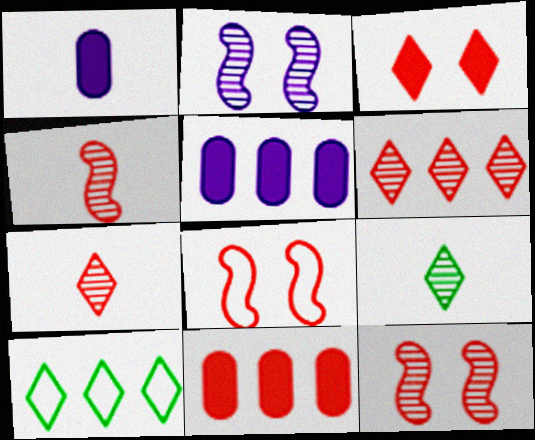[[1, 10, 12], 
[5, 8, 9], 
[7, 8, 11]]